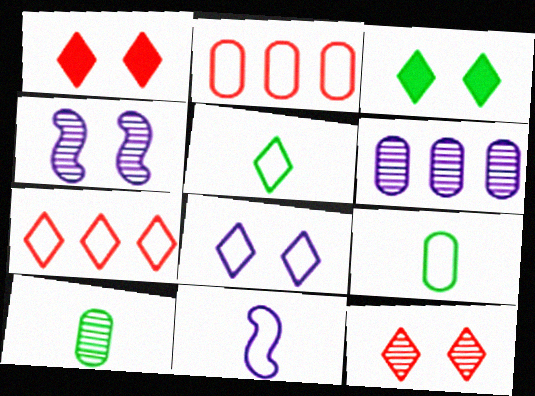[[3, 8, 12], 
[5, 7, 8]]